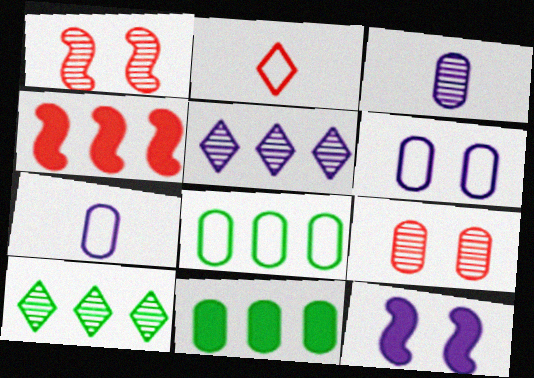[[1, 3, 10], 
[2, 4, 9], 
[4, 5, 8], 
[5, 7, 12], 
[7, 9, 11]]